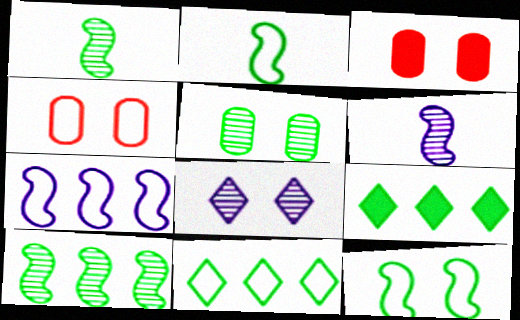[[2, 5, 9], 
[3, 6, 11], 
[3, 8, 12], 
[4, 6, 9]]